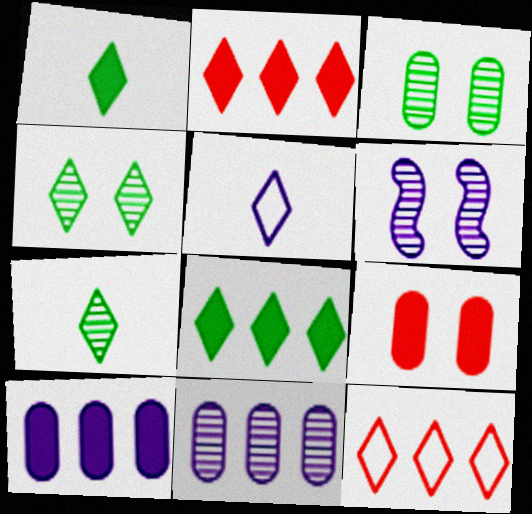[[2, 4, 5], 
[5, 6, 10]]